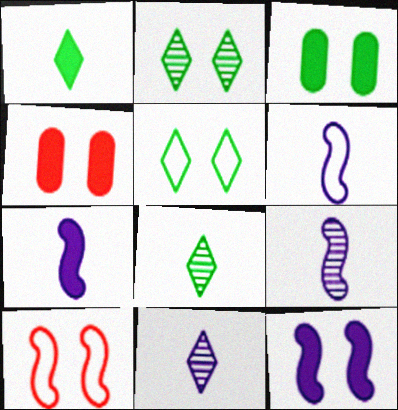[[6, 7, 9]]